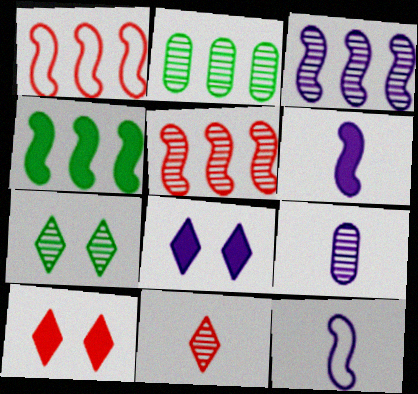[[1, 3, 4], 
[2, 10, 12], 
[5, 7, 9]]